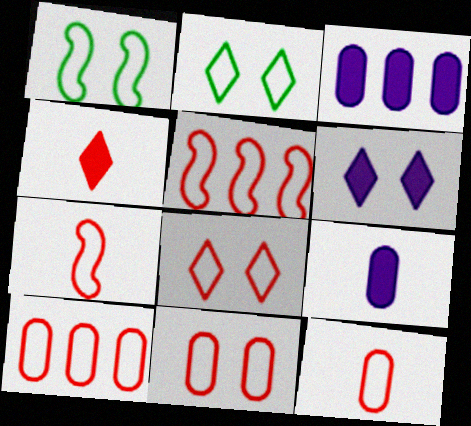[[5, 8, 12], 
[7, 8, 10], 
[10, 11, 12]]